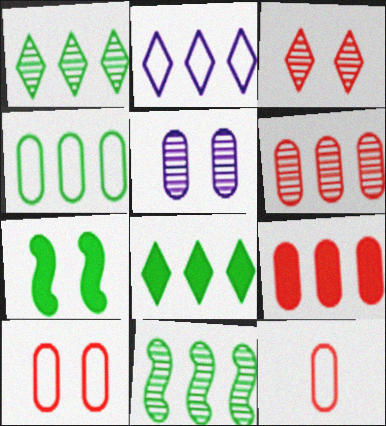[[2, 9, 11], 
[4, 8, 11]]